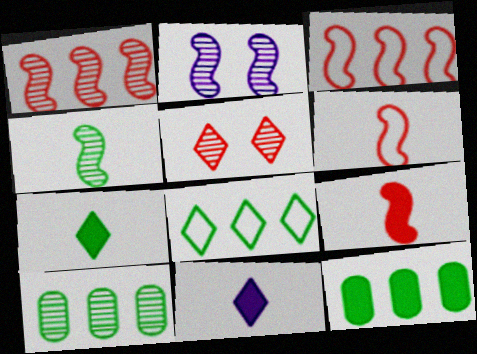[[1, 2, 4], 
[5, 8, 11]]